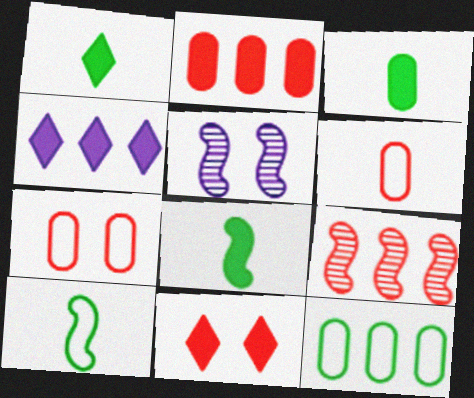[[1, 3, 8], 
[1, 4, 11], 
[4, 9, 12], 
[6, 9, 11]]